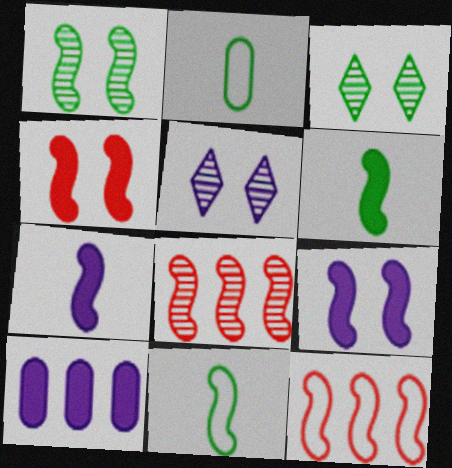[[1, 7, 12], 
[8, 9, 11]]